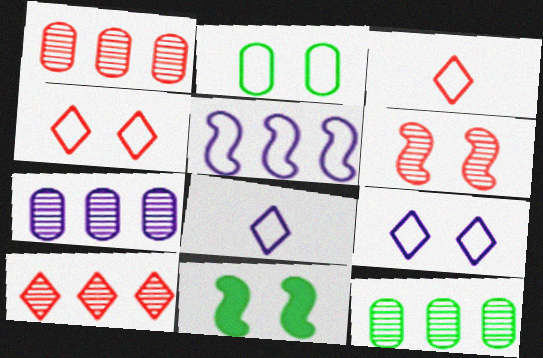[[1, 7, 12], 
[1, 8, 11], 
[2, 3, 5], 
[3, 7, 11]]